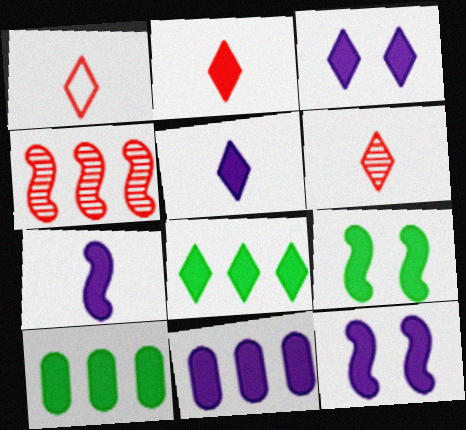[[1, 2, 6], 
[2, 3, 8], 
[2, 9, 11], 
[2, 10, 12], 
[3, 7, 11], 
[5, 11, 12]]